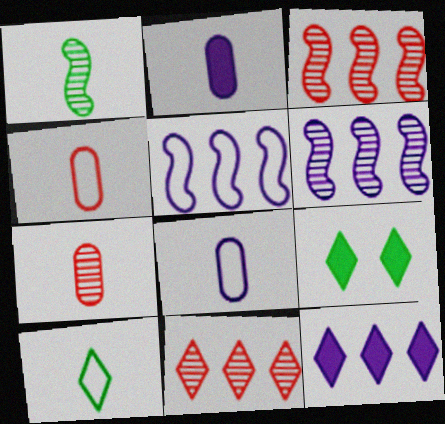[[3, 8, 9], 
[4, 6, 9], 
[5, 7, 9]]